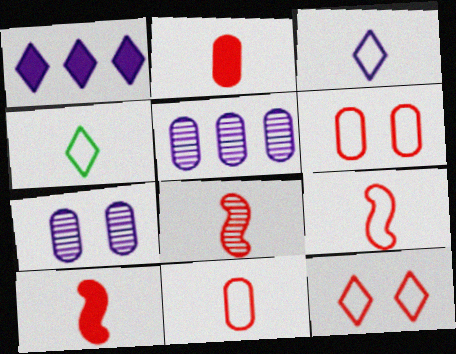[[8, 9, 10]]